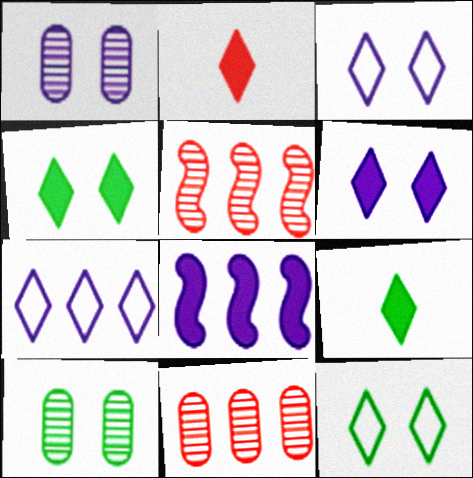[]